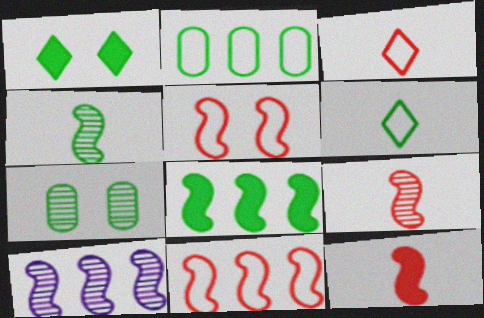[[1, 2, 4], 
[6, 7, 8], 
[8, 10, 11]]